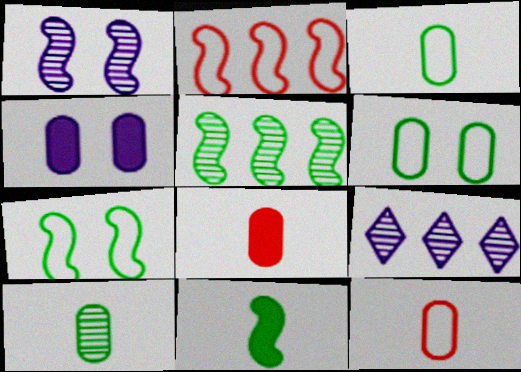[[1, 2, 11], 
[5, 7, 11], 
[7, 8, 9]]